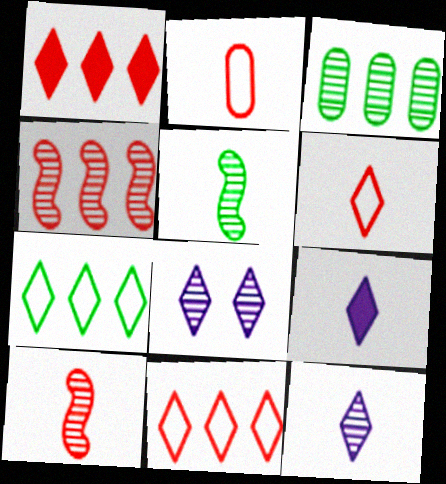[[2, 5, 9], 
[3, 8, 10]]